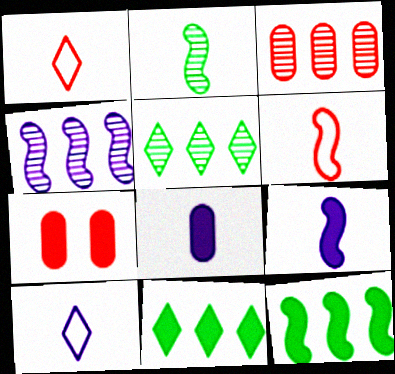[[1, 2, 8], 
[2, 6, 9], 
[3, 4, 5], 
[7, 9, 11]]